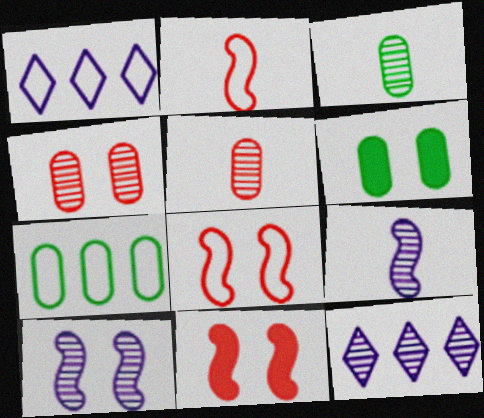[[1, 3, 11], 
[2, 6, 12], 
[3, 6, 7]]